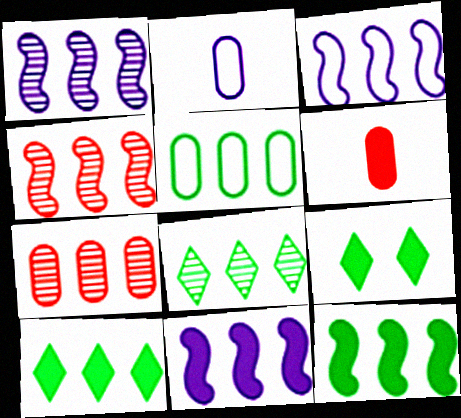[[1, 3, 11], 
[1, 7, 8], 
[2, 4, 9], 
[3, 4, 12], 
[3, 7, 10], 
[5, 8, 12], 
[6, 9, 11]]